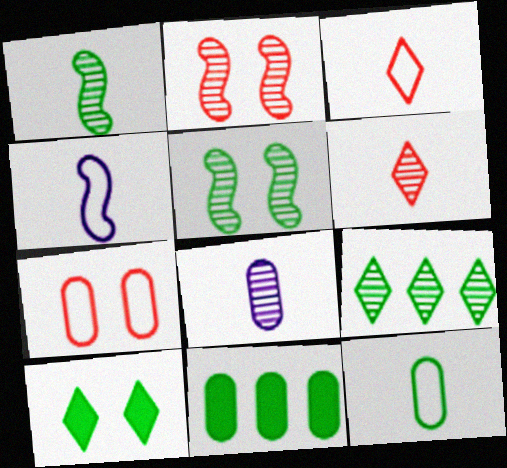[[1, 6, 8], 
[2, 8, 9], 
[3, 4, 12], 
[7, 8, 11]]